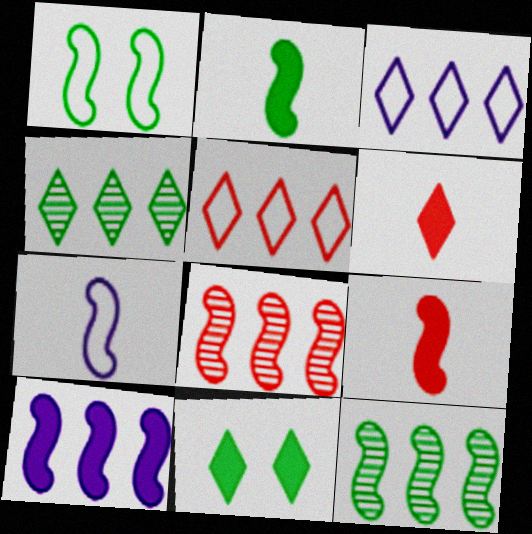[[1, 2, 12]]